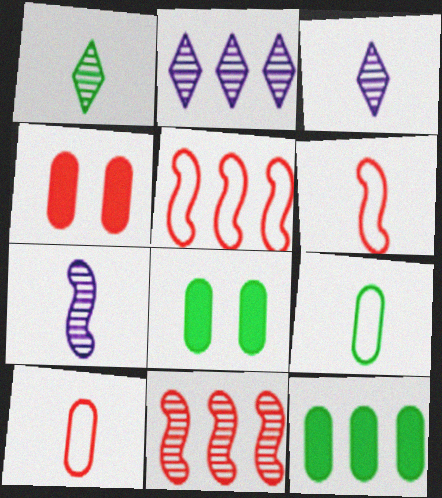[[2, 5, 12], 
[2, 6, 8], 
[3, 5, 8]]